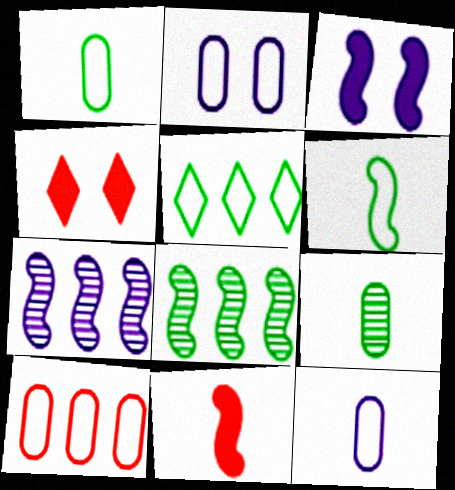[[1, 2, 10], 
[1, 4, 7], 
[4, 8, 12]]